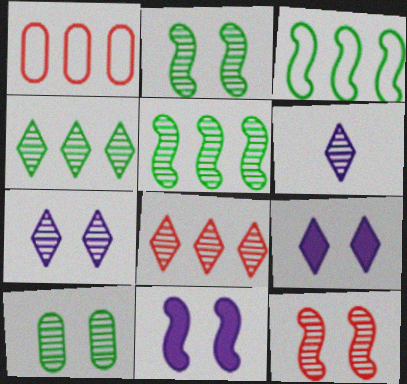[[7, 10, 12]]